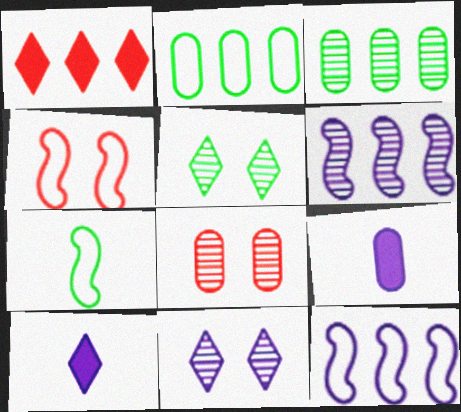[[1, 2, 6], 
[1, 3, 12], 
[2, 8, 9], 
[3, 4, 10], 
[4, 7, 12], 
[9, 11, 12]]